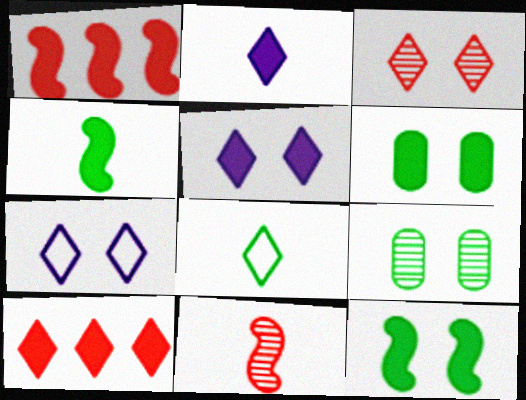[[1, 2, 6]]